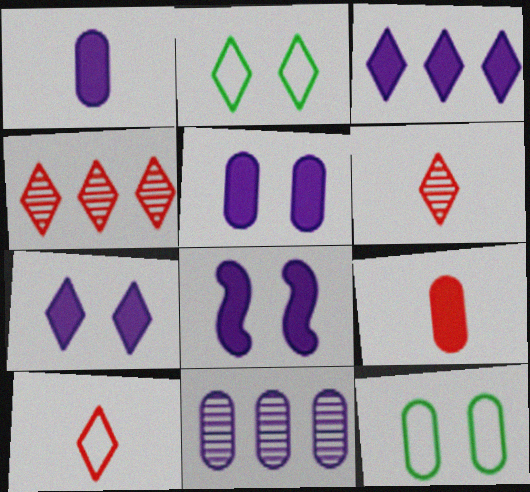[[1, 3, 8], 
[2, 3, 6], 
[5, 7, 8], 
[9, 11, 12]]